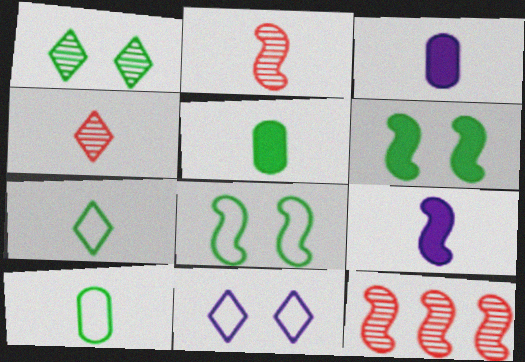[[2, 3, 7], 
[4, 9, 10], 
[5, 11, 12], 
[8, 9, 12]]